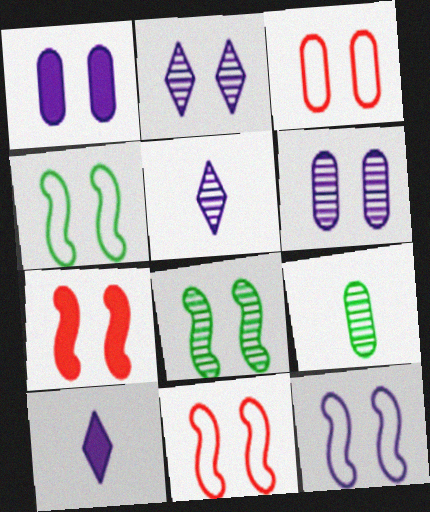[[1, 2, 12], 
[4, 11, 12], 
[7, 8, 12]]